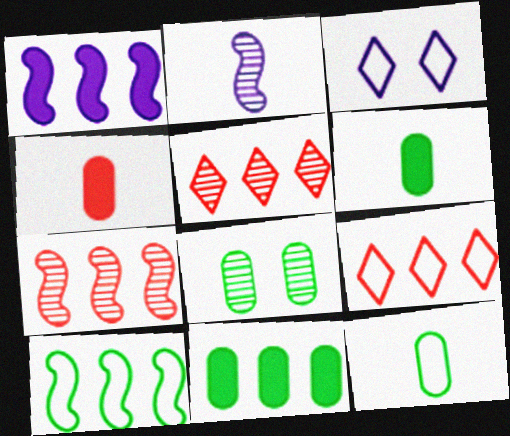[[1, 7, 10], 
[2, 5, 8], 
[3, 6, 7], 
[8, 11, 12]]